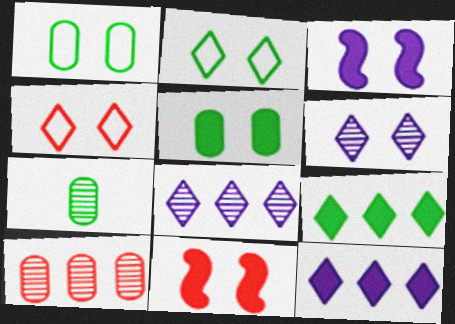[[1, 6, 11]]